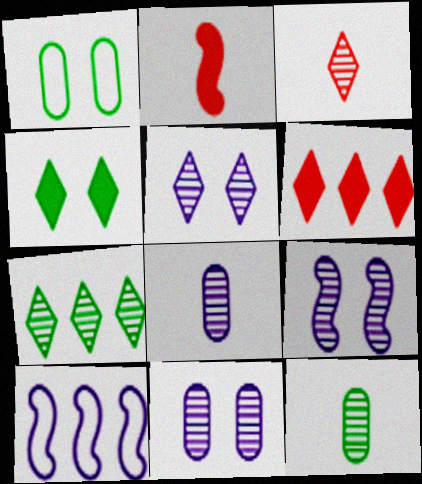[[3, 5, 7], 
[5, 9, 11]]